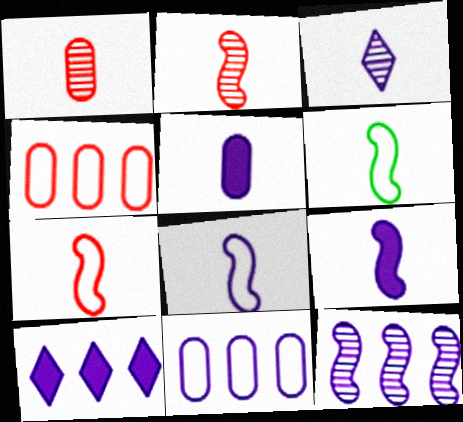[[2, 6, 9], 
[3, 5, 8], 
[6, 7, 8], 
[10, 11, 12]]